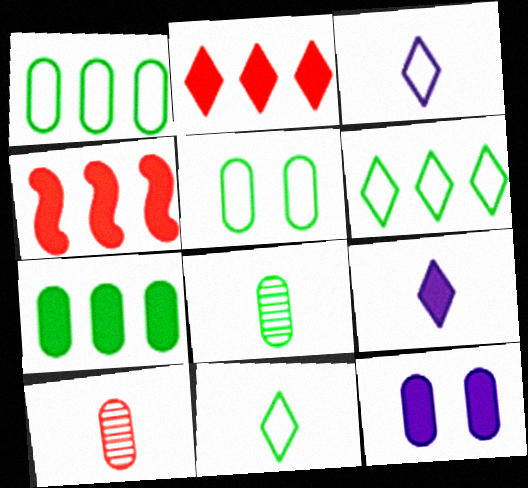[[1, 10, 12], 
[5, 7, 8]]